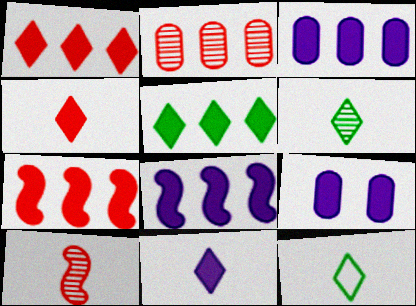[[3, 5, 7], 
[8, 9, 11]]